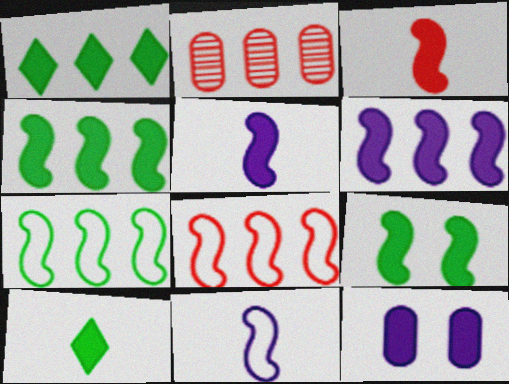[[1, 3, 12], 
[3, 6, 9]]